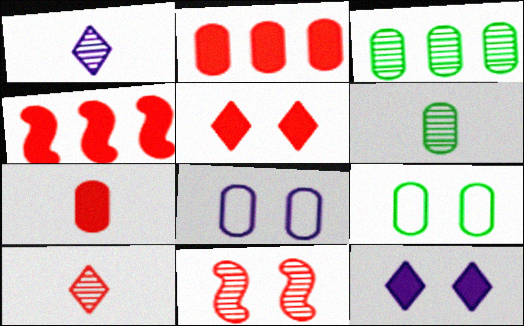[[1, 3, 11], 
[1, 4, 9], 
[2, 6, 8], 
[3, 7, 8], 
[4, 5, 7], 
[9, 11, 12]]